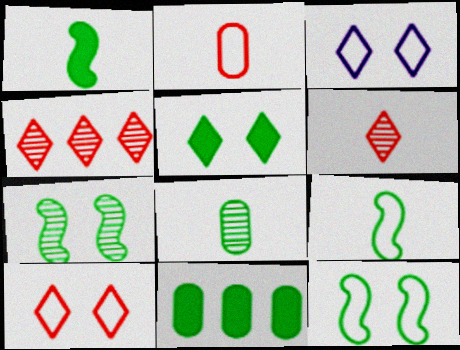[[1, 5, 11]]